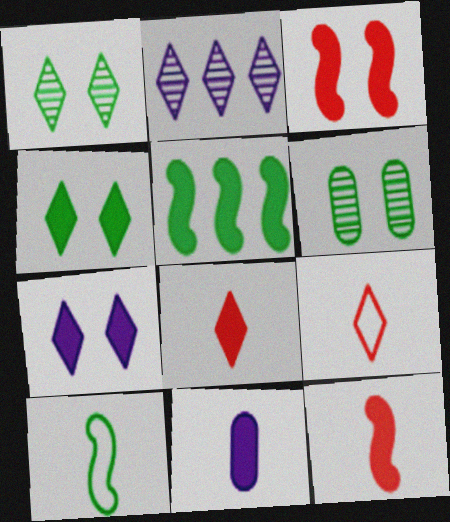[[2, 4, 9]]